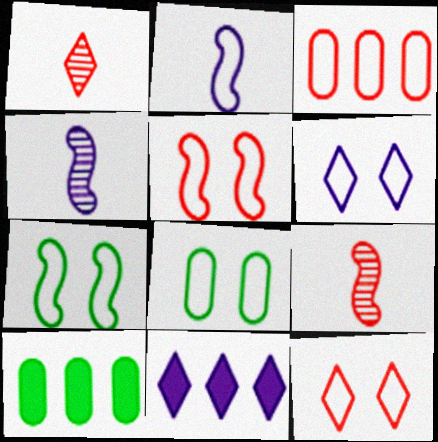[[4, 10, 12], 
[5, 6, 8], 
[6, 9, 10], 
[8, 9, 11]]